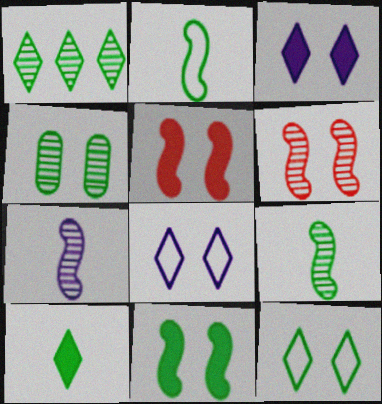[[1, 4, 9], 
[1, 10, 12], 
[4, 5, 8], 
[4, 11, 12]]